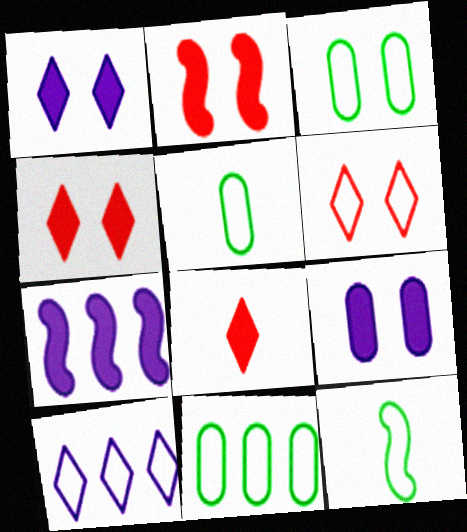[[3, 5, 11]]